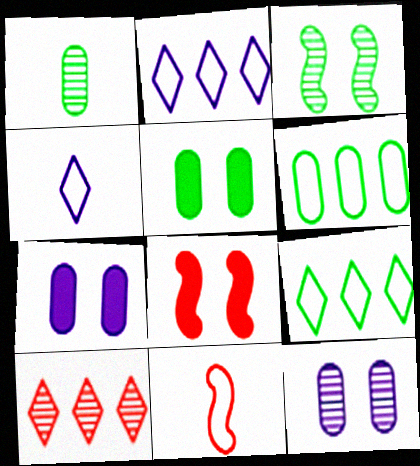[[1, 2, 8], 
[1, 5, 6]]